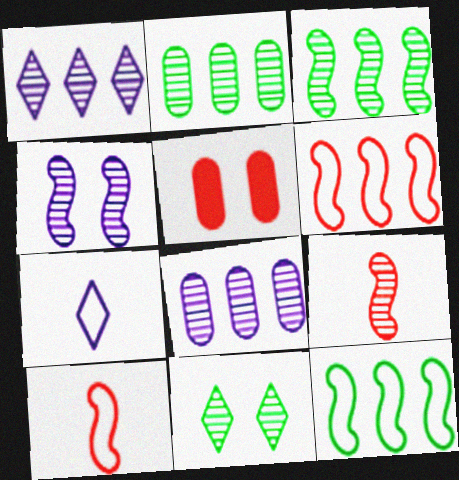[[3, 4, 9], 
[3, 5, 7], 
[8, 9, 11]]